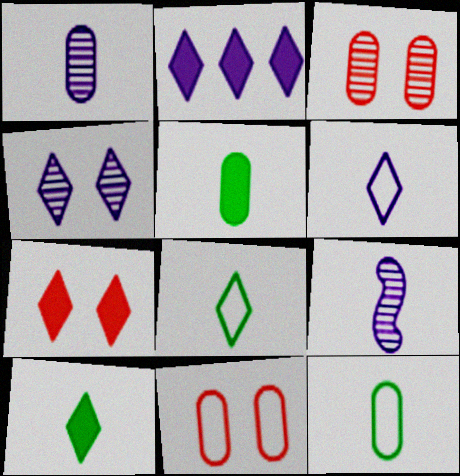[[2, 4, 6], 
[2, 7, 10]]